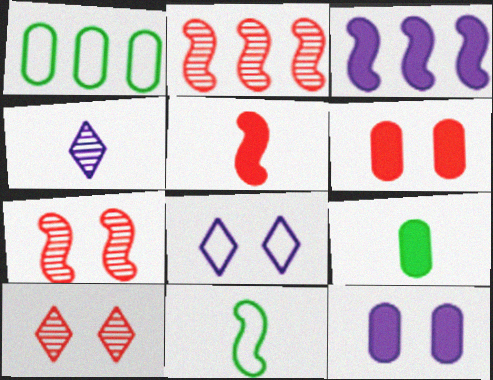[[2, 8, 9], 
[3, 7, 11]]